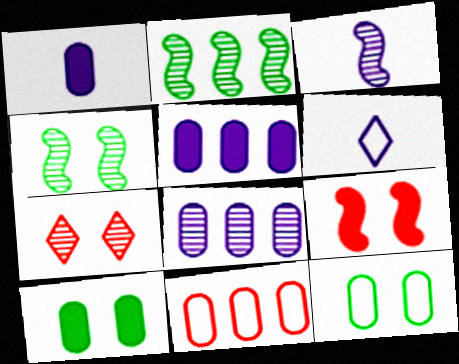[[1, 3, 6]]